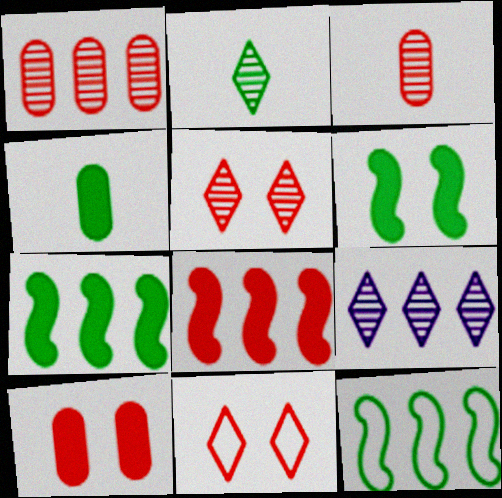[[2, 5, 9], 
[3, 8, 11]]